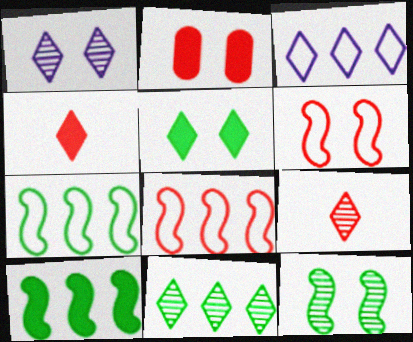[[1, 9, 11], 
[2, 8, 9], 
[3, 5, 9]]